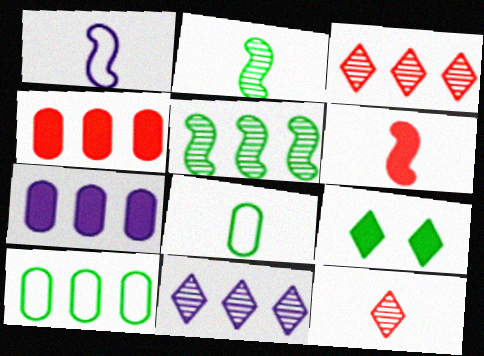[[1, 2, 6], 
[2, 9, 10], 
[5, 8, 9], 
[6, 7, 9]]